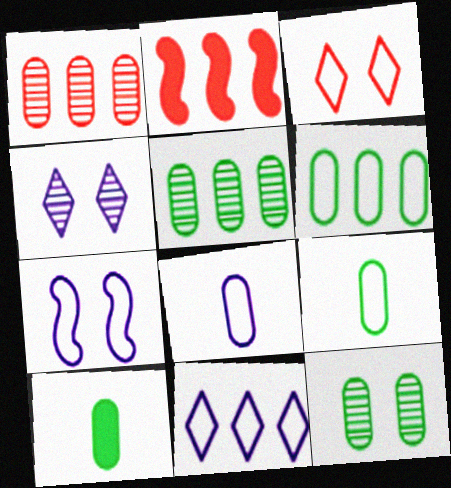[[2, 4, 9], 
[2, 5, 11], 
[6, 10, 12], 
[7, 8, 11]]